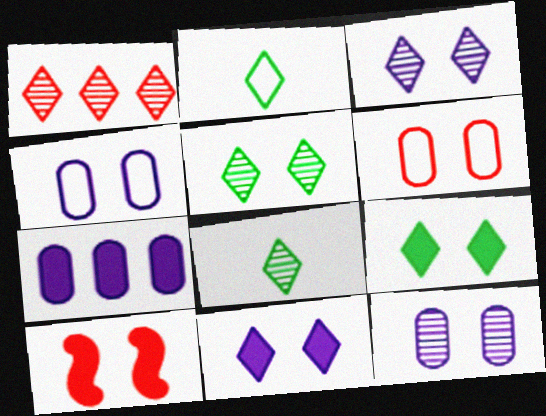[[1, 2, 11], 
[1, 3, 8], 
[4, 5, 10]]